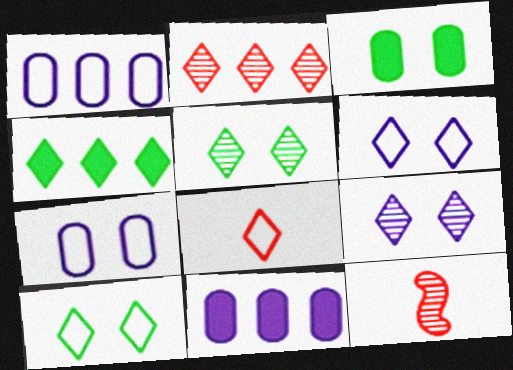[[4, 7, 12], 
[4, 8, 9], 
[10, 11, 12]]